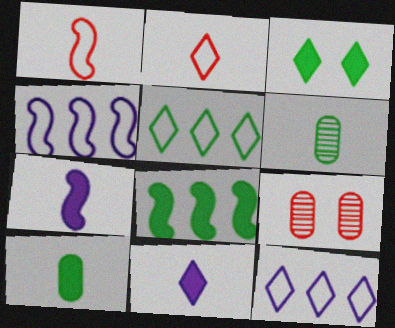[[1, 6, 11], 
[2, 6, 7], 
[3, 8, 10], 
[5, 7, 9]]